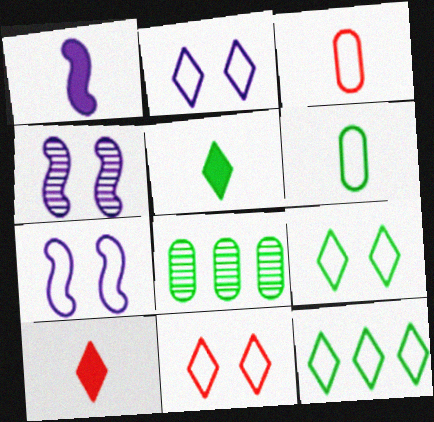[[1, 8, 11], 
[2, 9, 11], 
[3, 7, 12], 
[7, 8, 10]]